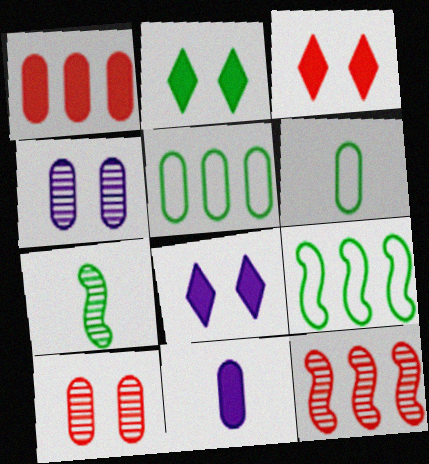[[1, 4, 6], 
[2, 3, 8], 
[2, 5, 7], 
[5, 10, 11], 
[6, 8, 12]]